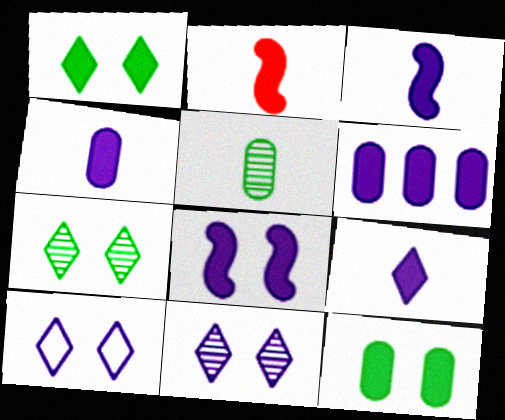[[1, 2, 6], 
[3, 4, 9], 
[6, 8, 9]]